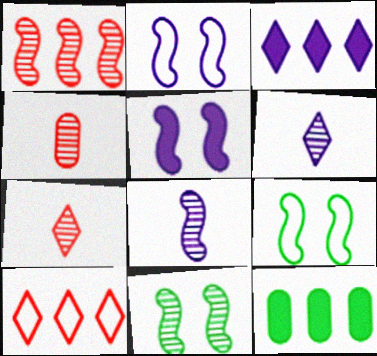[[1, 8, 11], 
[2, 7, 12], 
[3, 4, 9]]